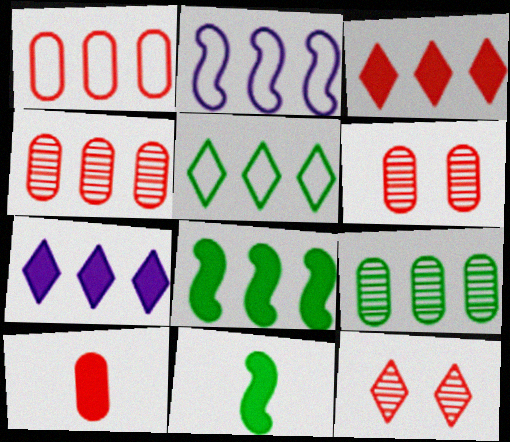[[1, 2, 5], 
[1, 6, 10], 
[2, 3, 9], 
[5, 8, 9]]